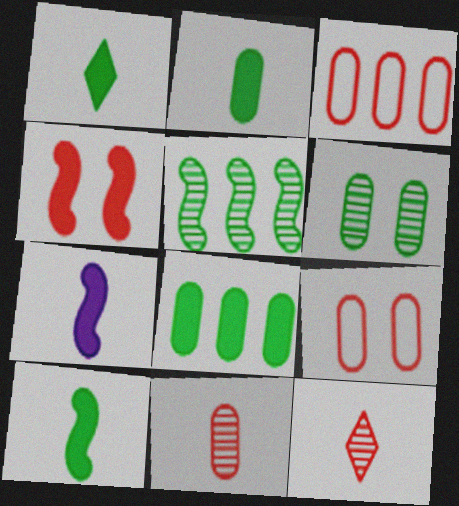[[1, 2, 10], 
[3, 4, 12]]